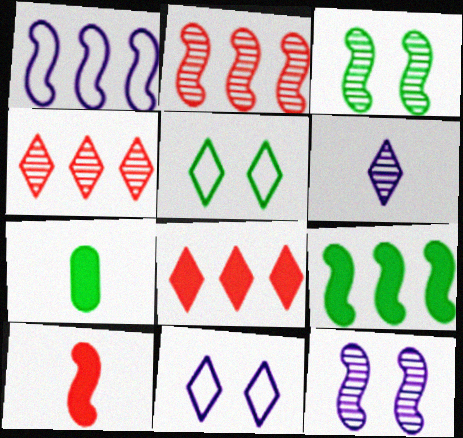[[1, 2, 9], 
[1, 3, 10], 
[2, 7, 11], 
[5, 6, 8]]